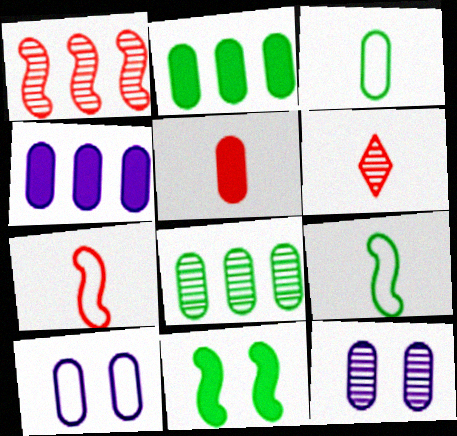[[5, 6, 7], 
[5, 8, 10]]